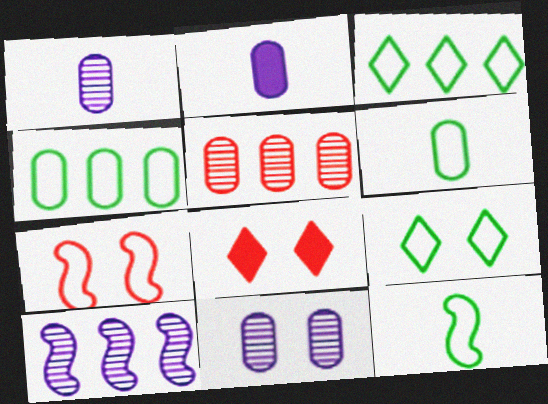[[4, 9, 12], 
[6, 8, 10]]